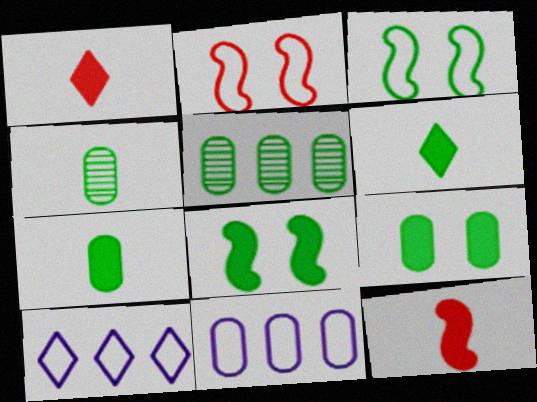[[3, 5, 6]]